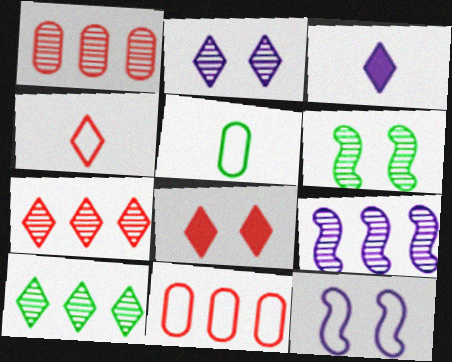[[1, 9, 10], 
[3, 6, 11], 
[4, 7, 8], 
[5, 8, 9]]